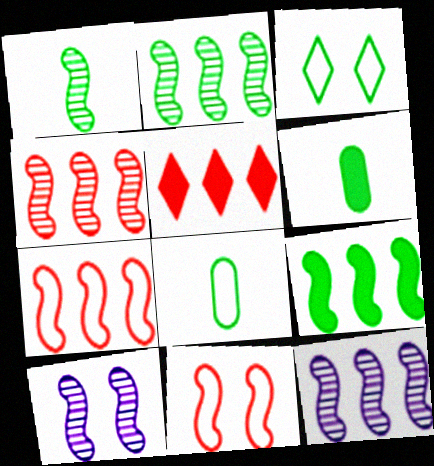[[1, 4, 10], 
[2, 3, 6], 
[2, 4, 12], 
[5, 8, 10], 
[7, 9, 12]]